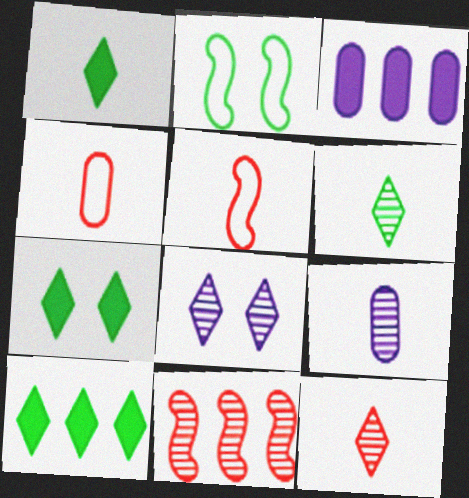[[1, 5, 9], 
[1, 7, 10], 
[2, 3, 12]]